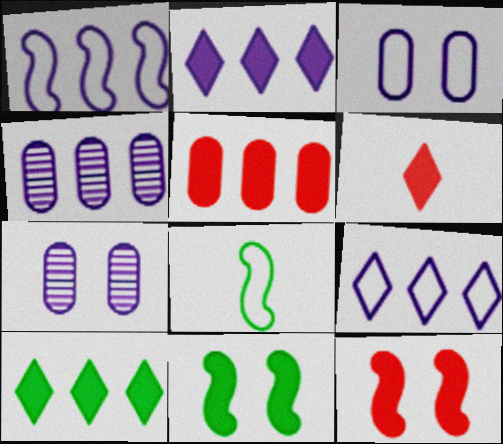[[1, 2, 4], 
[5, 6, 12]]